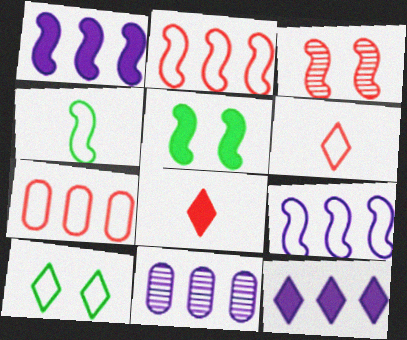[[1, 3, 4], 
[3, 7, 8], 
[5, 6, 11], 
[9, 11, 12]]